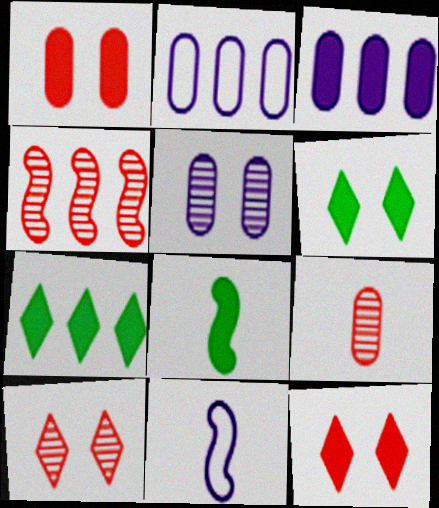[[2, 4, 7], 
[2, 8, 10], 
[3, 8, 12], 
[4, 9, 10]]